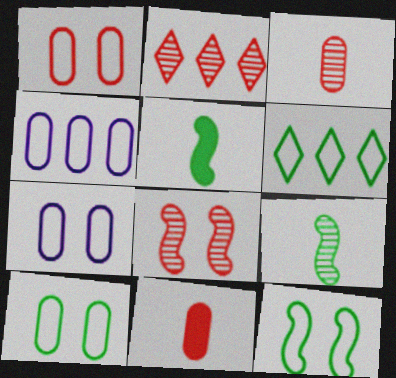[[1, 7, 10], 
[2, 3, 8], 
[2, 5, 7]]